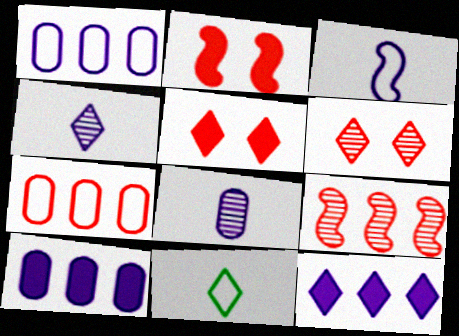[[6, 11, 12]]